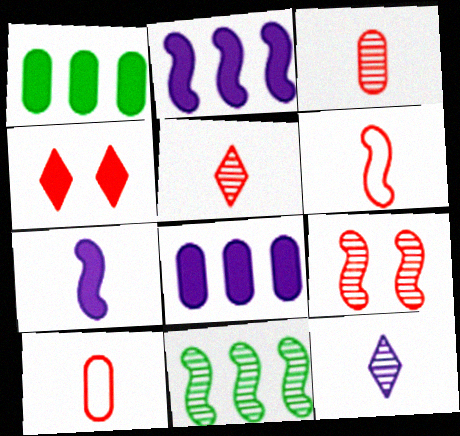[[1, 4, 7]]